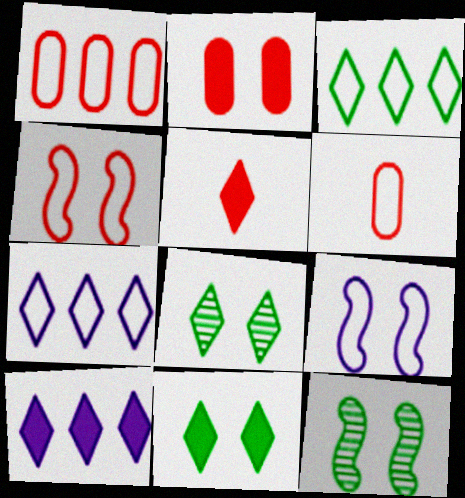[[2, 8, 9], 
[3, 6, 9], 
[5, 7, 8], 
[5, 10, 11], 
[6, 10, 12]]